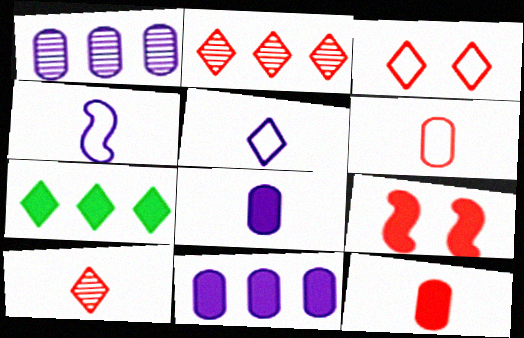[[2, 6, 9], 
[7, 8, 9]]